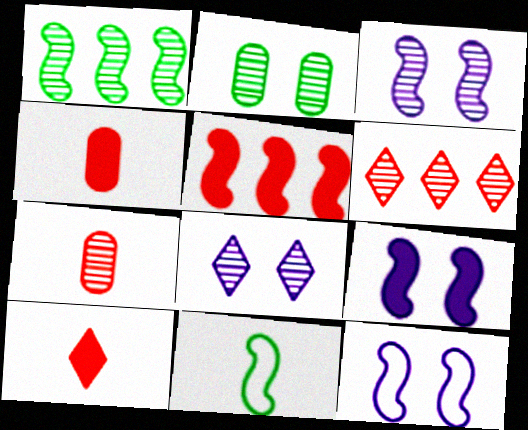[[1, 7, 8], 
[3, 5, 11], 
[3, 9, 12]]